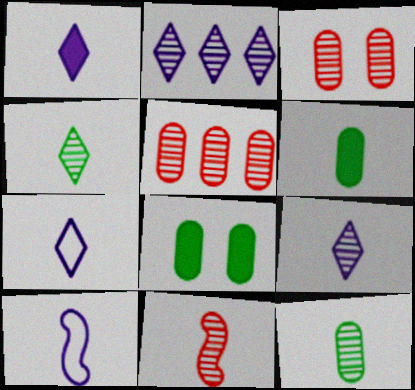[[1, 7, 9], 
[6, 7, 11], 
[9, 11, 12]]